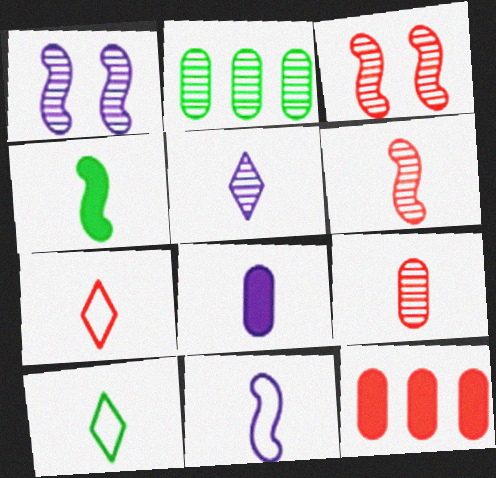[[1, 10, 12], 
[2, 3, 5], 
[3, 7, 12], 
[4, 6, 11], 
[5, 8, 11], 
[6, 8, 10]]